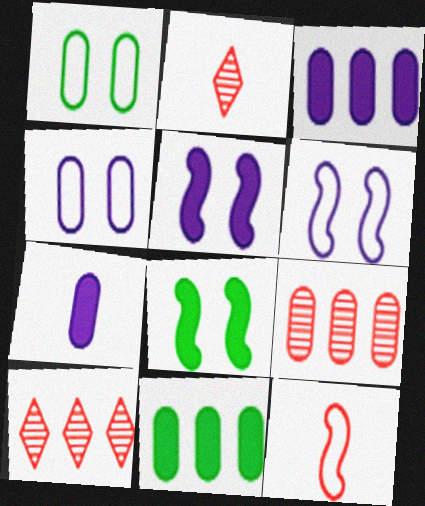[[1, 7, 9], 
[2, 6, 11]]